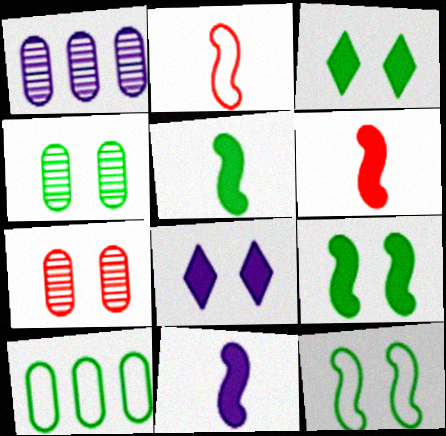[[1, 2, 3], 
[3, 4, 12], 
[5, 6, 11], 
[7, 8, 12]]